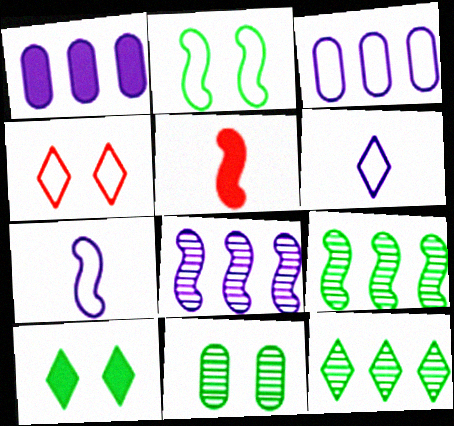[[1, 5, 10], 
[2, 5, 8], 
[2, 10, 11]]